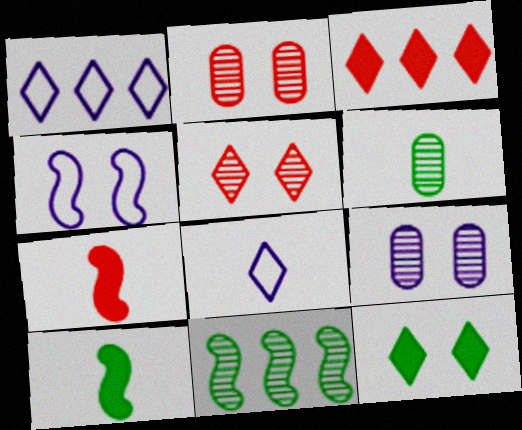[[1, 2, 10], 
[2, 4, 12], 
[3, 4, 6], 
[4, 7, 11], 
[6, 7, 8]]